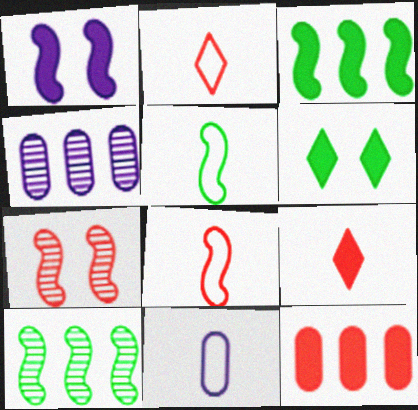[[1, 8, 10], 
[2, 5, 11], 
[2, 7, 12], 
[4, 6, 8]]